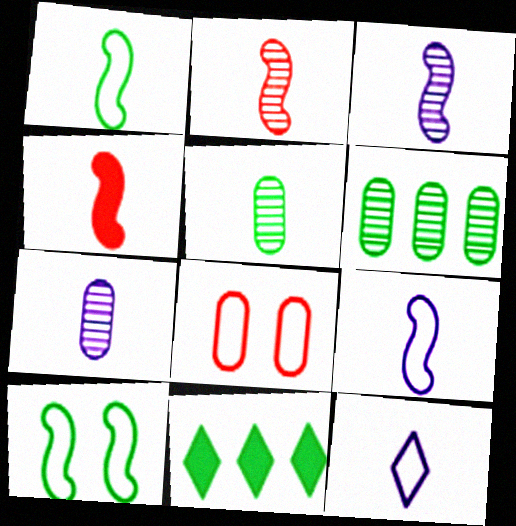[[1, 3, 4], 
[3, 8, 11], 
[4, 5, 12], 
[5, 10, 11]]